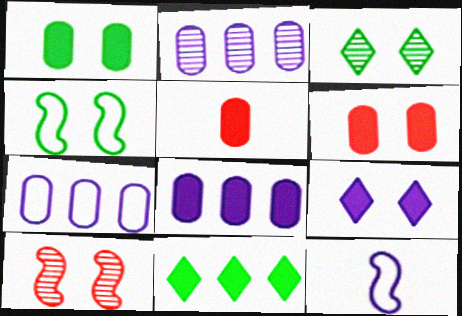[[1, 3, 4], 
[1, 5, 8], 
[2, 7, 8], 
[2, 9, 12]]